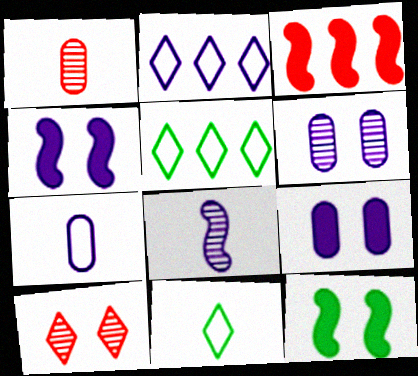[[1, 2, 12], 
[1, 4, 5], 
[2, 8, 9], 
[3, 6, 11]]